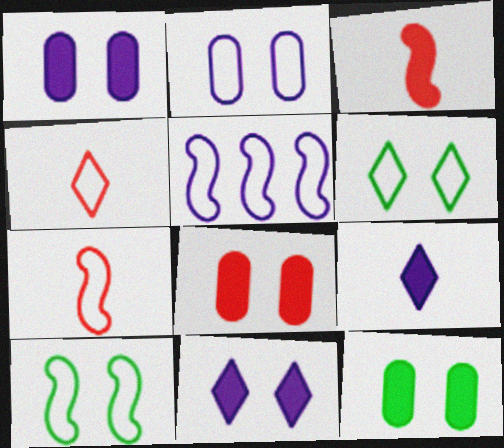[[1, 8, 12], 
[5, 7, 10]]